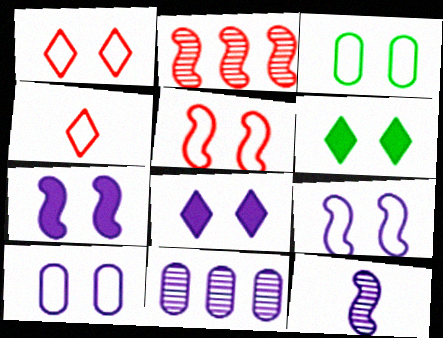[[1, 3, 9]]